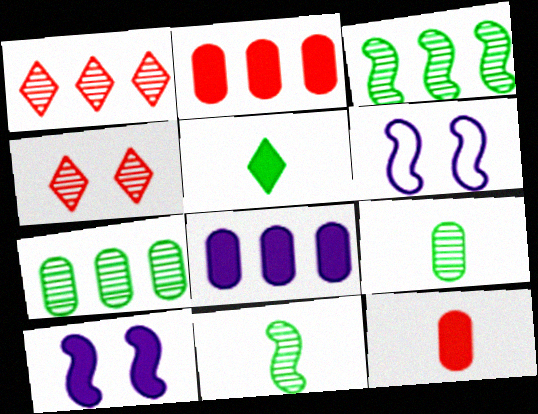[[2, 5, 10]]